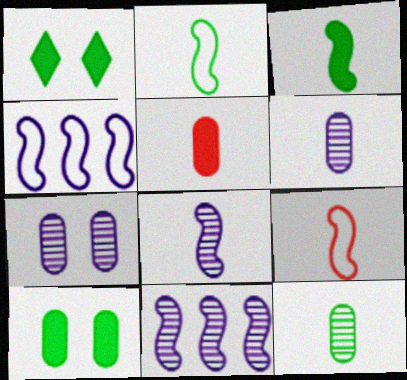[[3, 8, 9]]